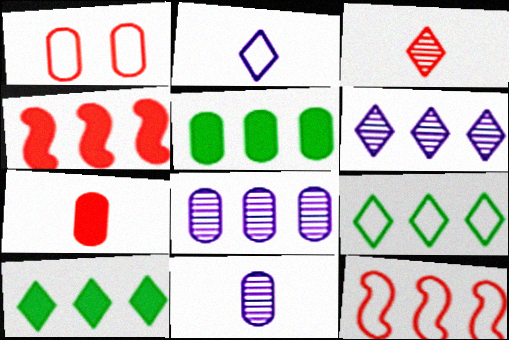[[1, 3, 4], 
[1, 5, 11], 
[4, 8, 9], 
[5, 6, 12], 
[8, 10, 12]]